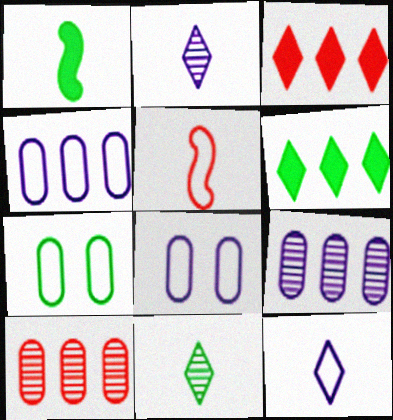[]